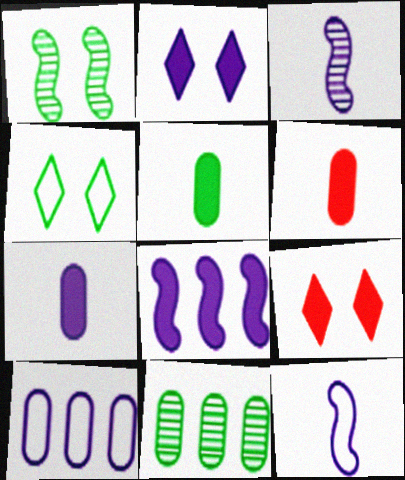[[2, 3, 10], 
[2, 7, 8], 
[5, 6, 7], 
[5, 8, 9], 
[9, 11, 12]]